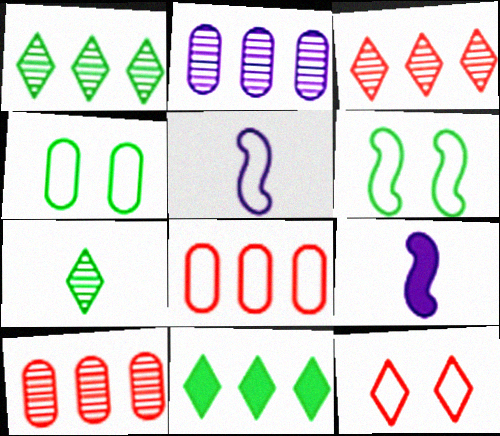[[3, 4, 9]]